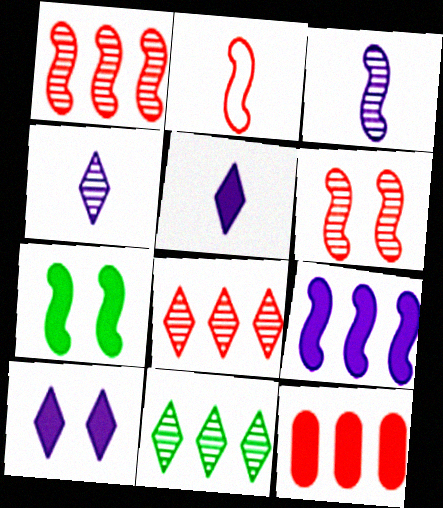[[5, 7, 12]]